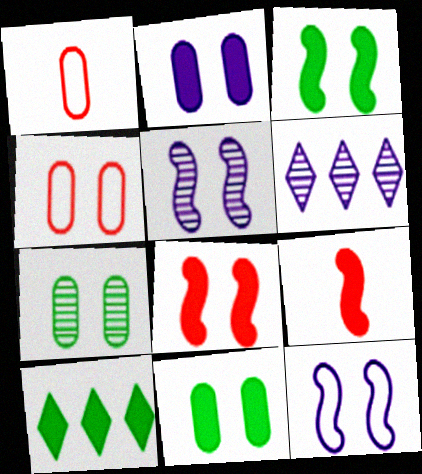[[1, 3, 6], 
[1, 5, 10], 
[2, 4, 7], 
[2, 9, 10]]